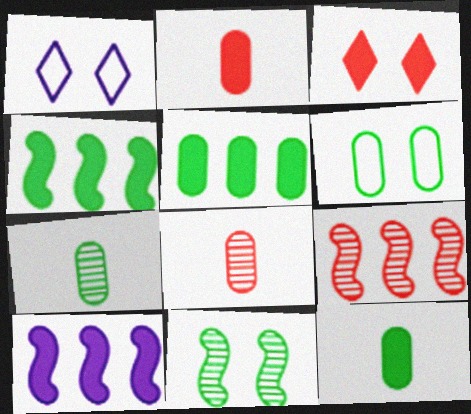[[1, 4, 8], 
[1, 9, 12], 
[3, 10, 12], 
[5, 6, 7]]